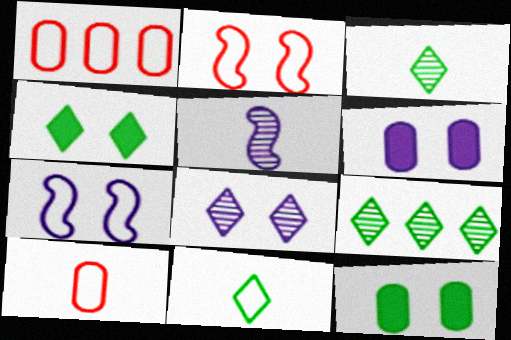[[1, 4, 5], 
[1, 7, 11], 
[2, 8, 12], 
[4, 9, 11], 
[6, 7, 8]]